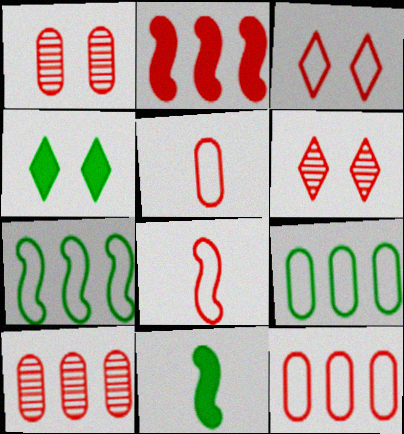[[2, 5, 6], 
[3, 8, 12]]